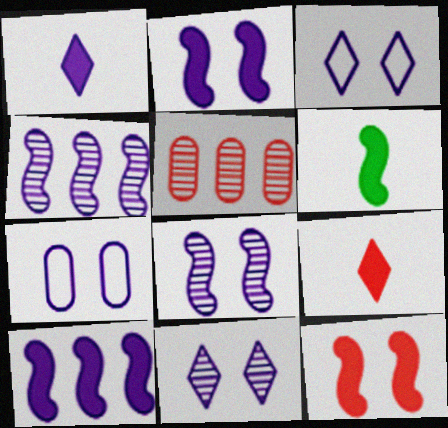[[1, 4, 7], 
[2, 7, 11], 
[3, 5, 6], 
[6, 10, 12]]